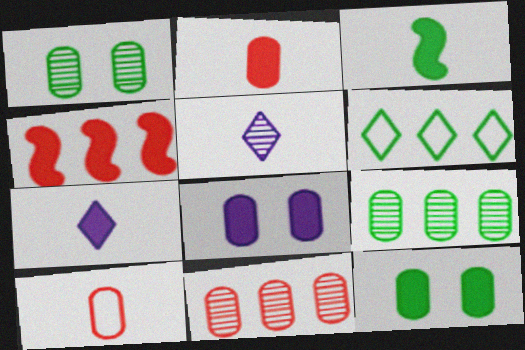[[1, 3, 6], 
[2, 3, 7], 
[3, 5, 10], 
[4, 7, 12], 
[8, 9, 10]]